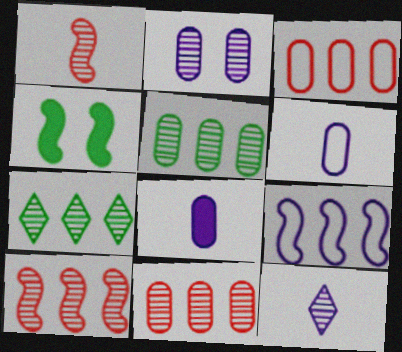[[1, 2, 7], 
[1, 4, 9], 
[3, 4, 12]]